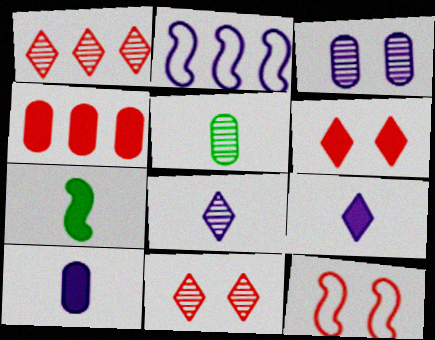[[2, 3, 9], 
[2, 5, 6]]